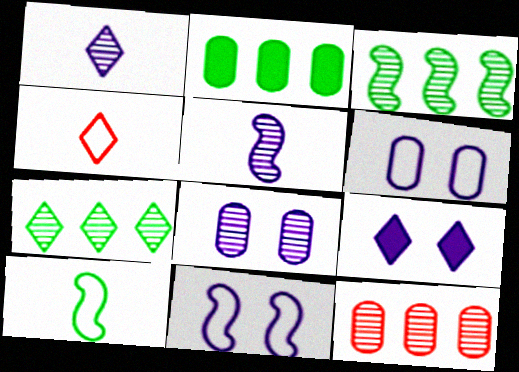[[4, 7, 9], 
[8, 9, 11], 
[9, 10, 12]]